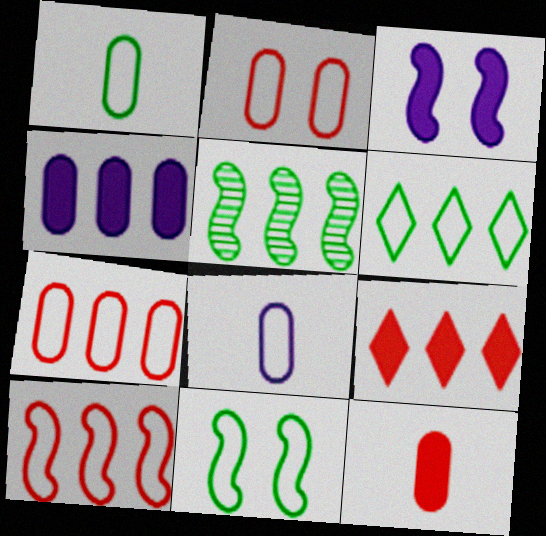[[1, 6, 11]]